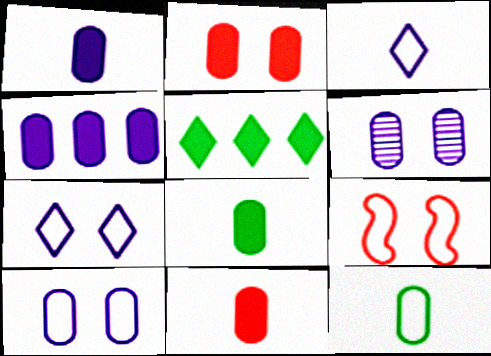[[1, 8, 11], 
[2, 4, 8]]